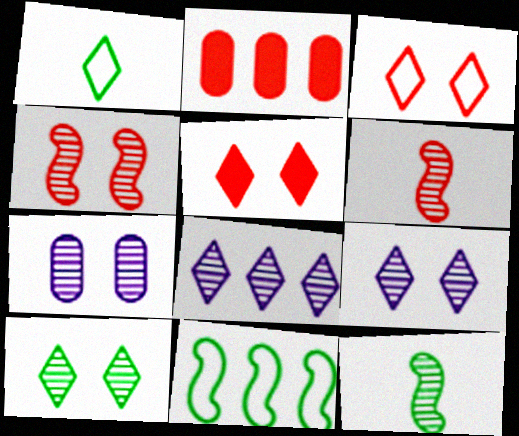[[1, 5, 8], 
[2, 3, 6], 
[2, 8, 11], 
[4, 7, 10]]